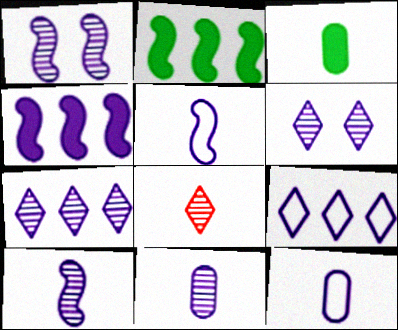[[1, 4, 5], 
[1, 7, 11], 
[3, 5, 8], 
[4, 6, 12]]